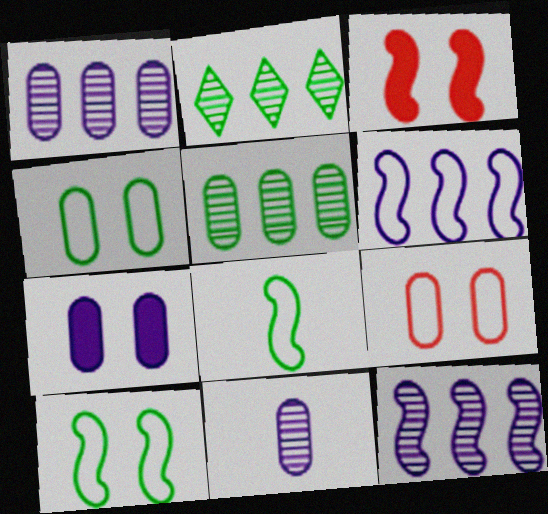[[3, 8, 12]]